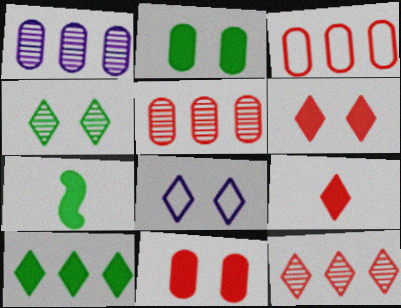[[2, 7, 10], 
[4, 6, 8], 
[5, 7, 8]]